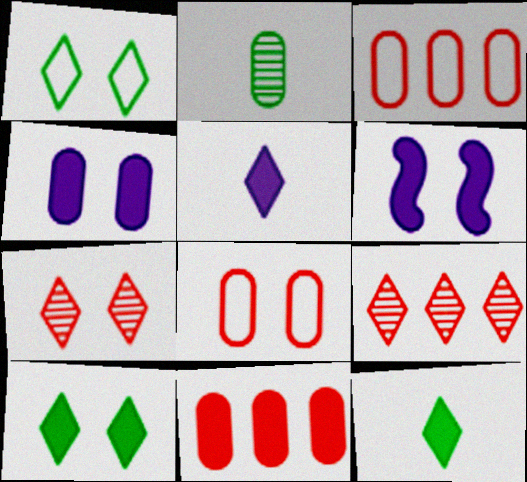[[1, 5, 9], 
[2, 3, 4], 
[6, 11, 12]]